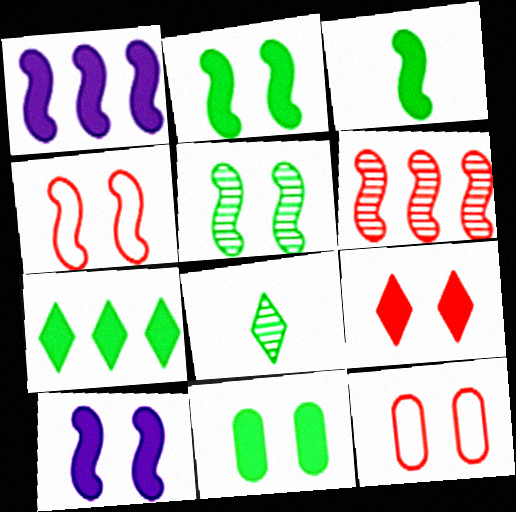[[1, 8, 12], 
[3, 7, 11], 
[4, 5, 10], 
[9, 10, 11]]